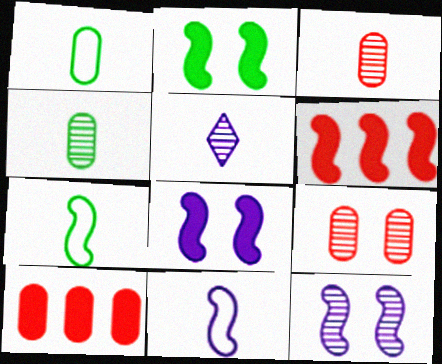[[6, 7, 12]]